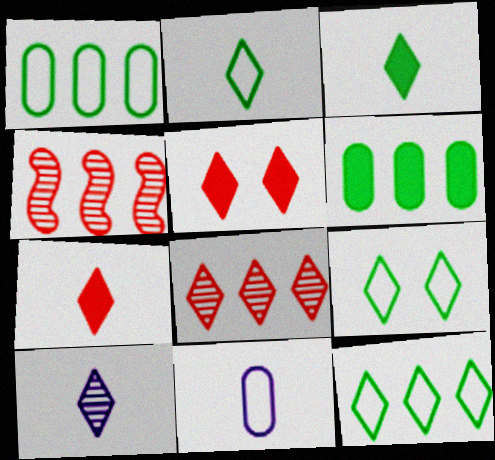[[2, 7, 10], 
[2, 9, 12], 
[5, 10, 12]]